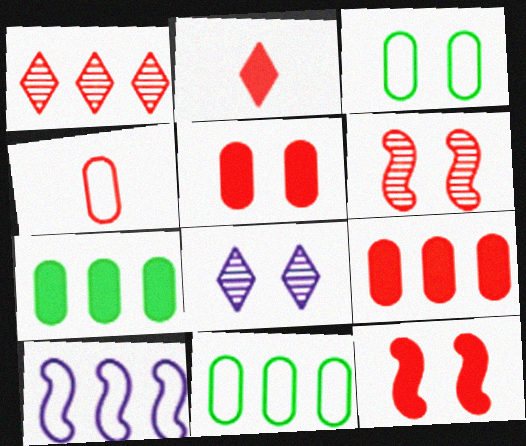[[1, 4, 12], 
[1, 7, 10], 
[2, 9, 12], 
[3, 8, 12]]